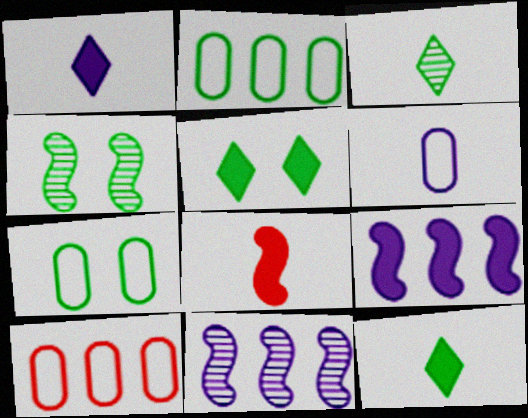[[1, 4, 10], 
[2, 4, 12], 
[3, 6, 8], 
[4, 5, 7], 
[6, 7, 10]]